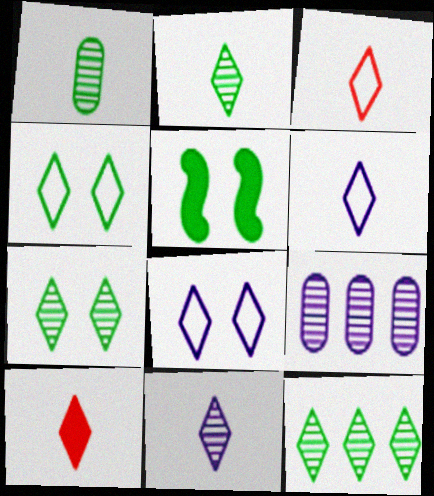[[2, 6, 10], 
[2, 7, 12], 
[3, 5, 9], 
[8, 10, 12]]